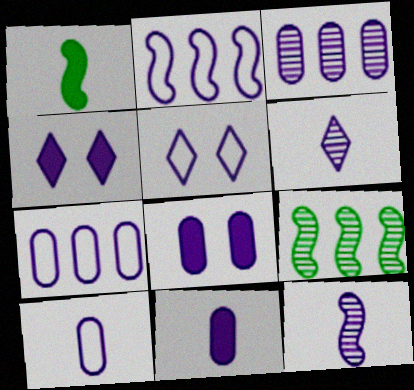[[2, 5, 10], 
[2, 6, 8], 
[3, 8, 10], 
[4, 7, 12]]